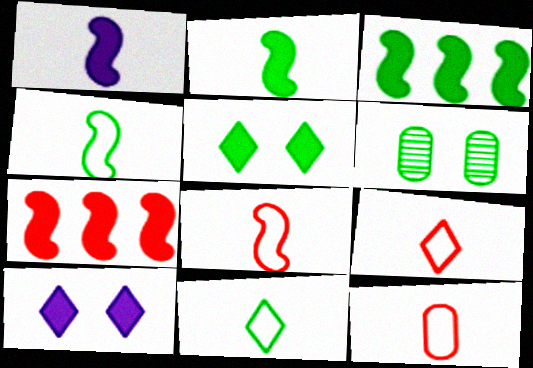[[3, 6, 11], 
[8, 9, 12]]